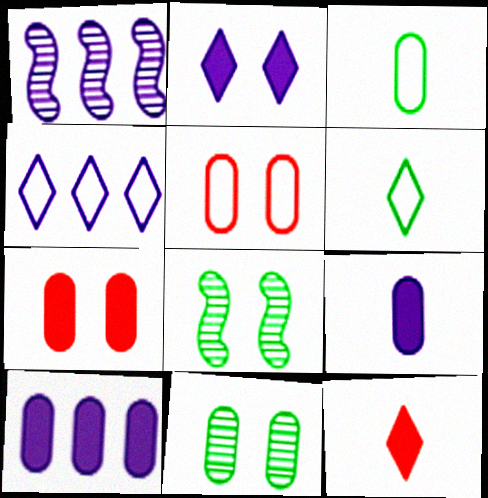[[1, 4, 10], 
[1, 6, 7], 
[2, 5, 8]]